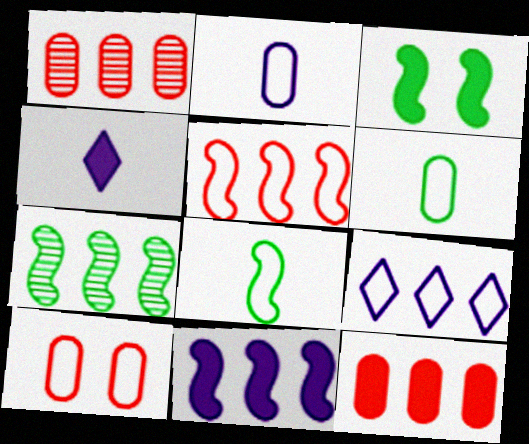[[3, 4, 12], 
[3, 7, 8], 
[4, 7, 10], 
[5, 7, 11], 
[7, 9, 12], 
[8, 9, 10]]